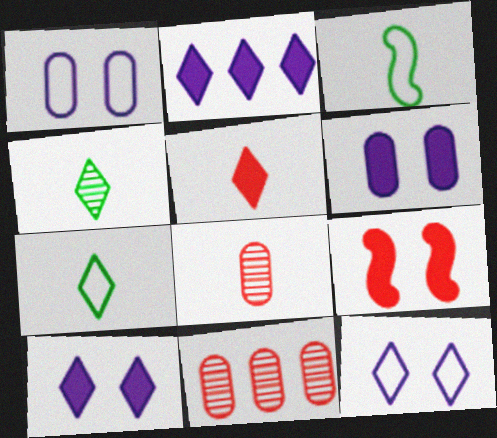[[3, 10, 11]]